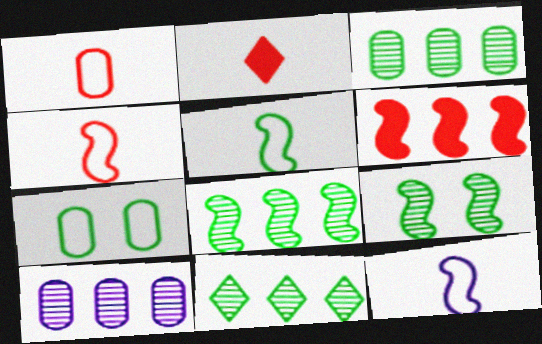[[3, 8, 11], 
[4, 5, 12], 
[6, 9, 12]]